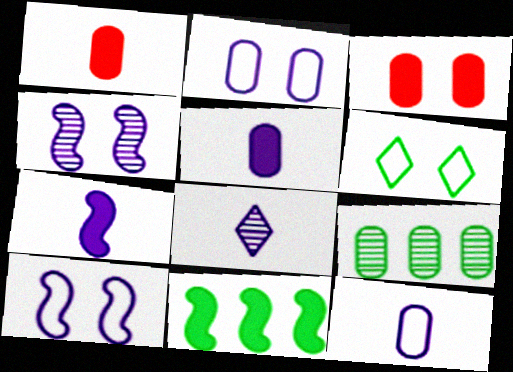[[1, 2, 9], 
[3, 4, 6], 
[3, 9, 12], 
[7, 8, 12]]